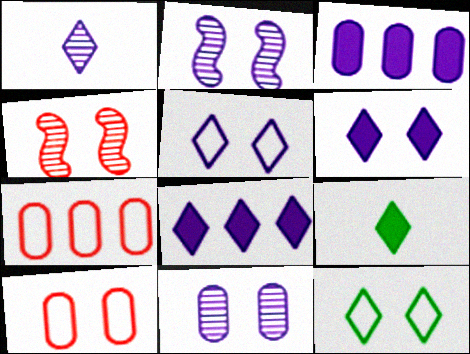[[1, 5, 8], 
[2, 7, 9]]